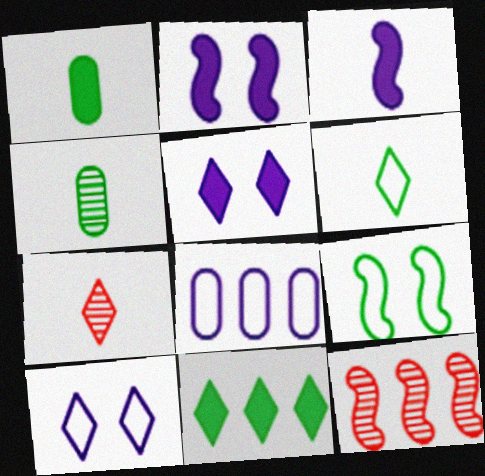[[1, 10, 12], 
[3, 9, 12], 
[4, 9, 11], 
[7, 10, 11], 
[8, 11, 12]]